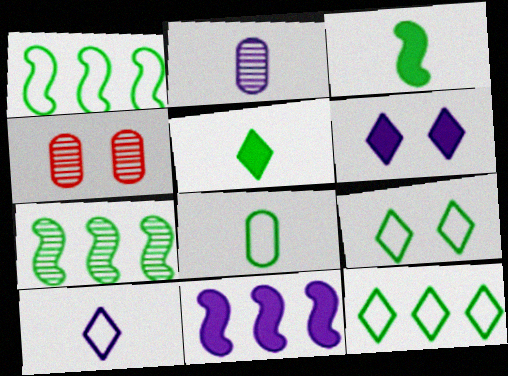[[1, 8, 9]]